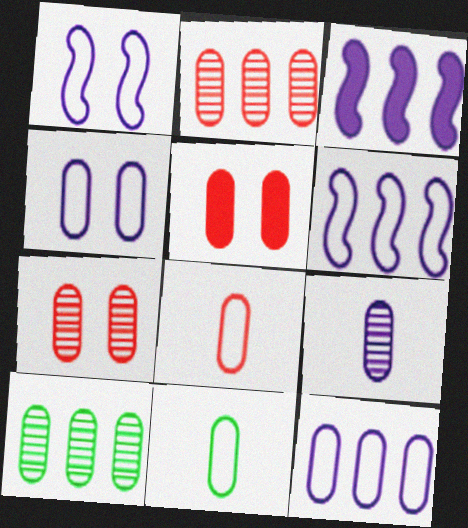[[2, 5, 8], 
[7, 9, 10]]